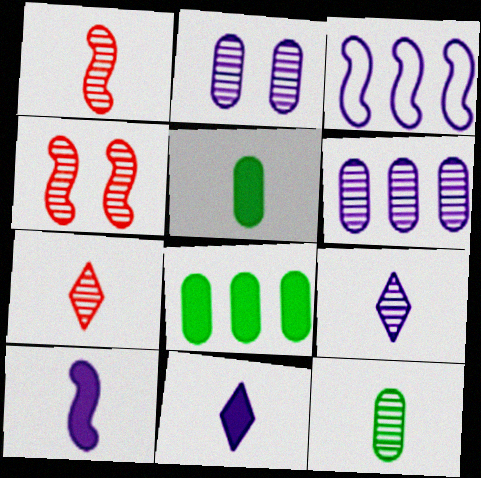[[1, 9, 12], 
[2, 3, 11]]